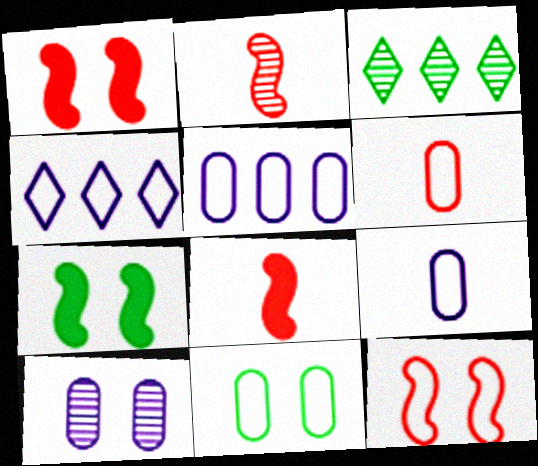[[1, 3, 9], 
[2, 3, 10], 
[5, 6, 11]]